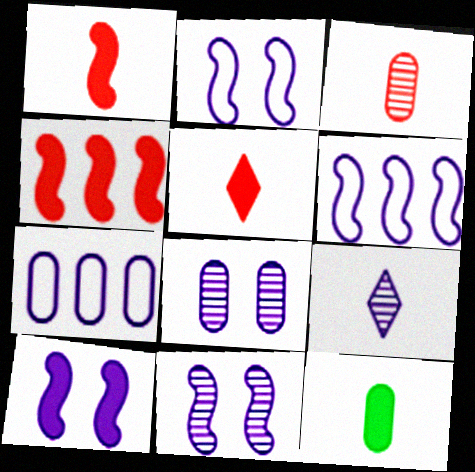[[2, 10, 11], 
[7, 9, 10]]